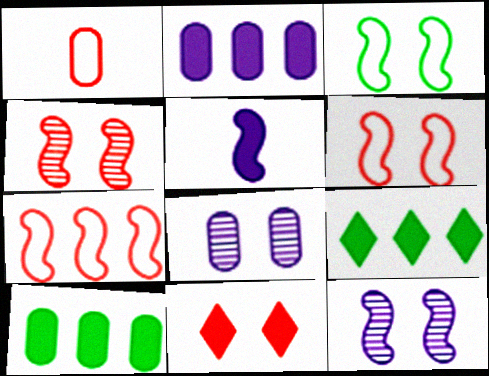[[1, 8, 10], 
[1, 9, 12], 
[3, 8, 11], 
[5, 10, 11]]